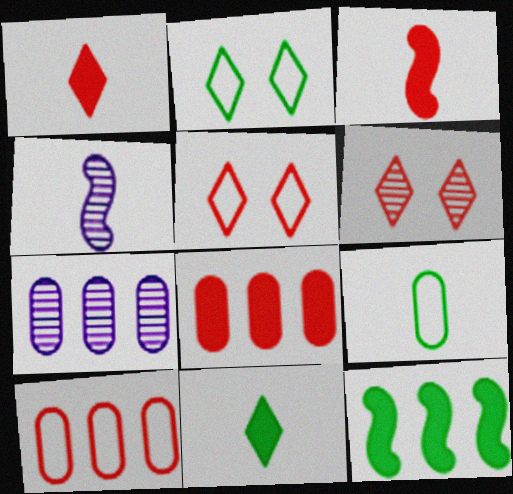[[1, 4, 9], 
[2, 3, 7], 
[2, 4, 8], 
[3, 6, 10]]